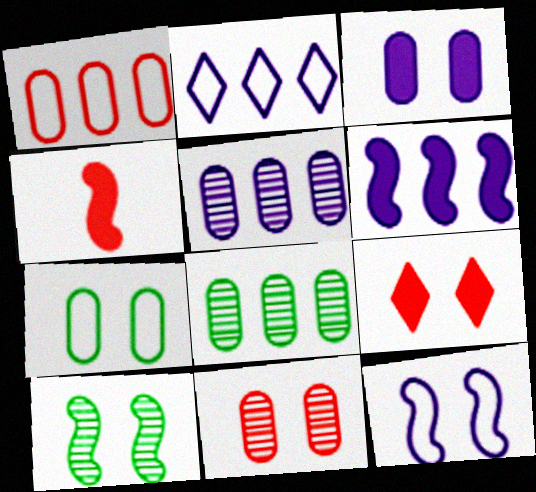[[2, 5, 6], 
[3, 7, 11]]